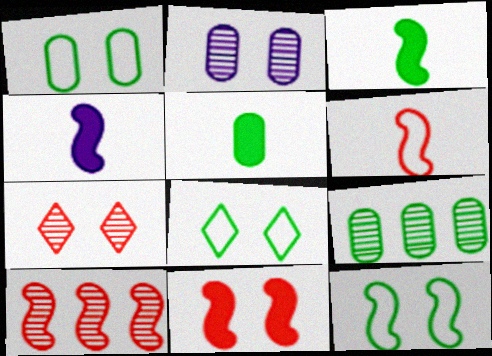[[1, 5, 9], 
[1, 8, 12], 
[2, 8, 11], 
[3, 8, 9], 
[4, 10, 12], 
[6, 10, 11]]